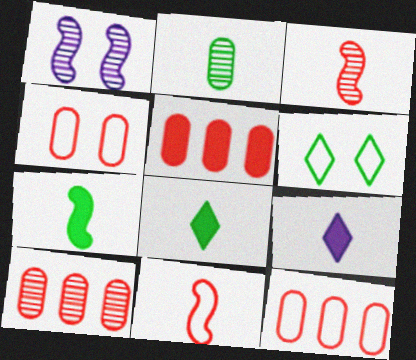[[1, 8, 12], 
[2, 9, 11], 
[5, 10, 12]]